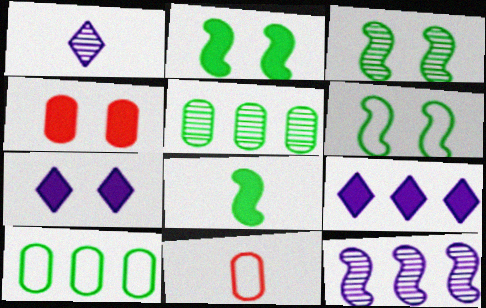[[1, 8, 11], 
[2, 3, 6], 
[2, 4, 7], 
[3, 9, 11], 
[4, 8, 9]]